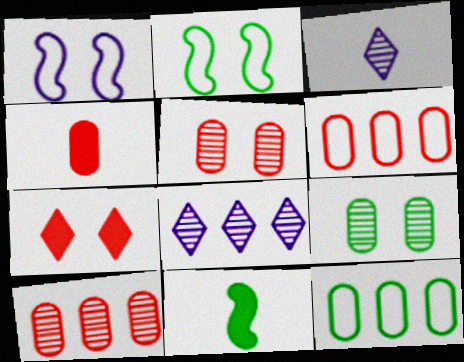[[1, 7, 9], 
[2, 4, 8], 
[4, 5, 6]]